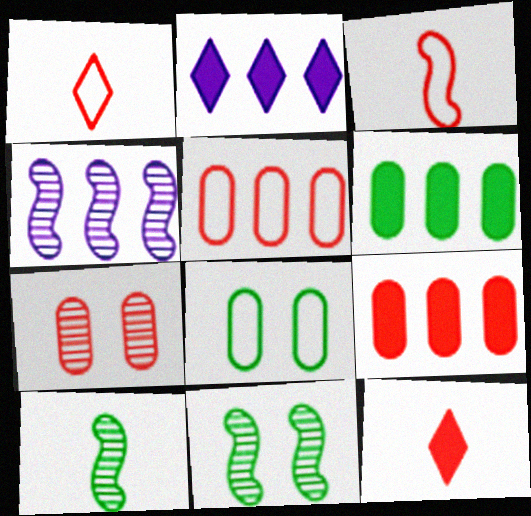[[4, 8, 12]]